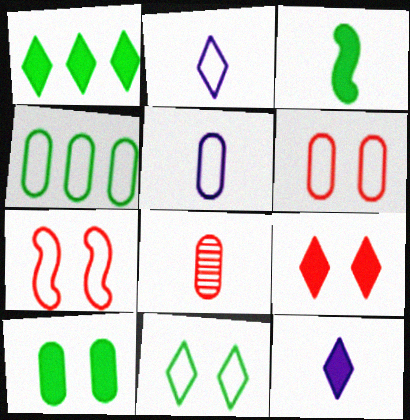[[1, 3, 10], 
[1, 9, 12], 
[2, 3, 8], 
[2, 4, 7], 
[4, 5, 6]]